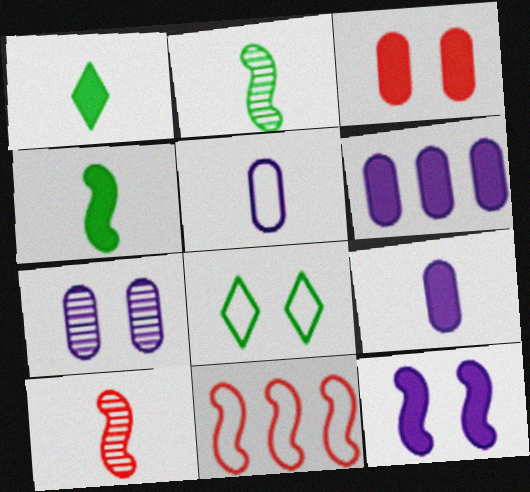[[1, 5, 10], 
[1, 7, 11], 
[2, 11, 12], 
[5, 6, 7], 
[5, 8, 11], 
[6, 8, 10]]